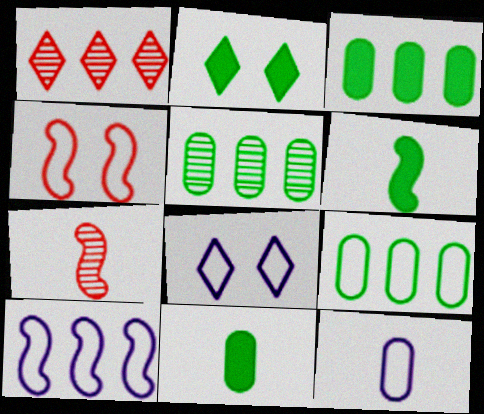[[1, 3, 10], 
[2, 3, 6], 
[3, 5, 9], 
[3, 7, 8], 
[8, 10, 12]]